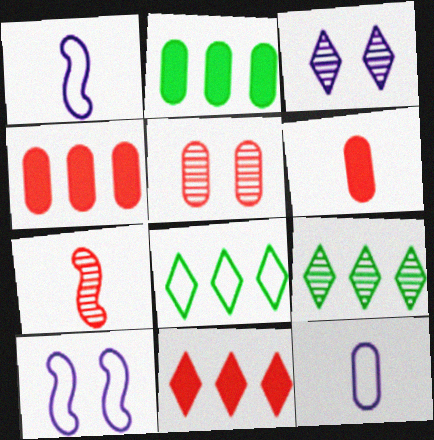[[2, 5, 12], 
[6, 9, 10]]